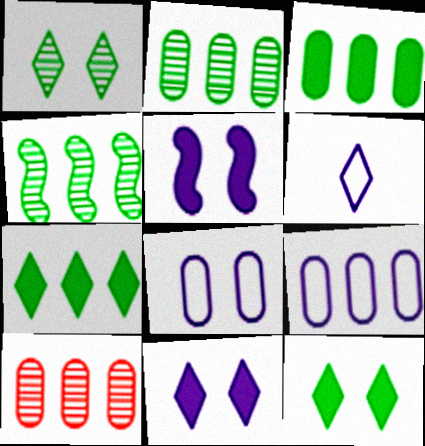[[3, 9, 10]]